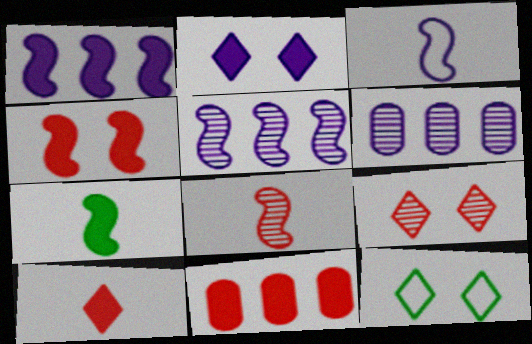[[1, 4, 7], 
[2, 3, 6], 
[2, 7, 11], 
[2, 9, 12], 
[3, 7, 8], 
[4, 10, 11]]